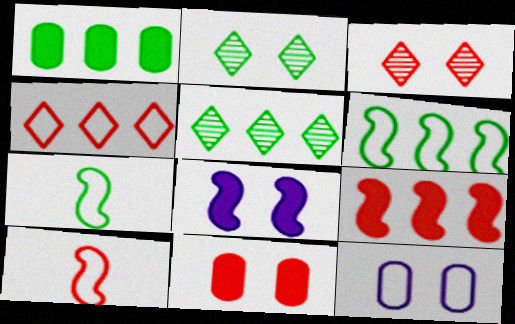[[1, 2, 7], 
[1, 5, 6], 
[4, 7, 12]]